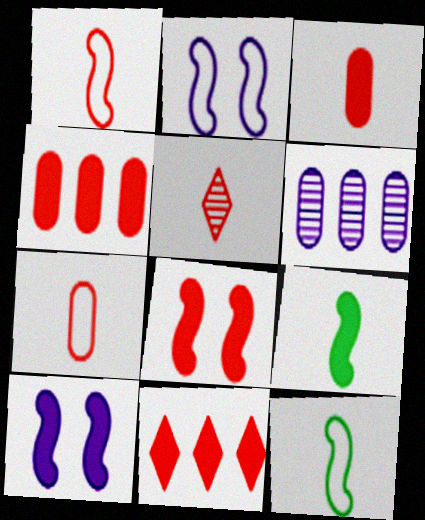[[1, 3, 5], 
[3, 8, 11]]